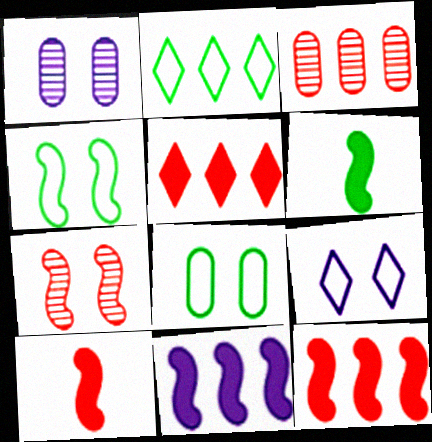[[1, 2, 10], 
[2, 3, 11], 
[3, 6, 9]]